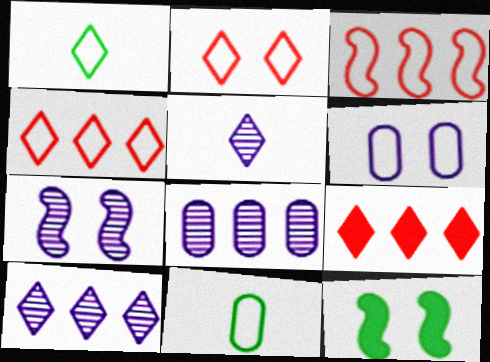[[1, 3, 6], 
[5, 7, 8], 
[7, 9, 11]]